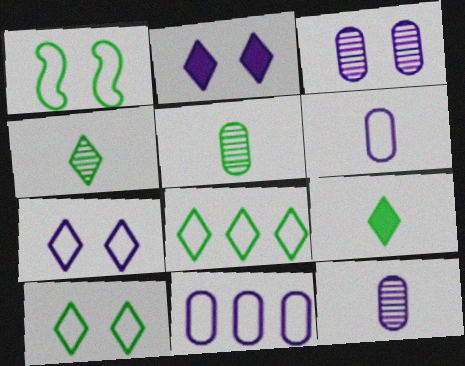[]